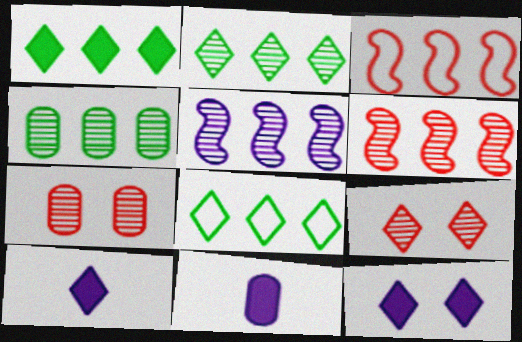[[1, 2, 8], 
[8, 9, 10]]